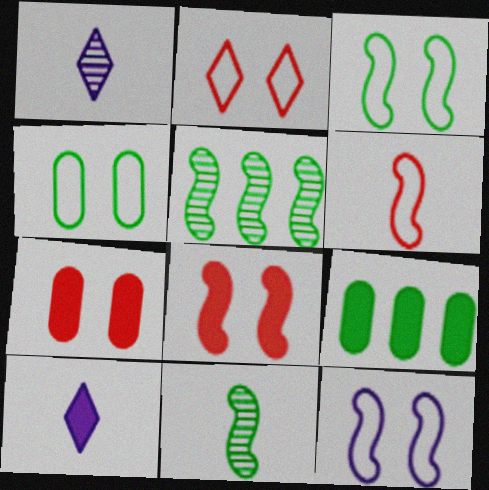[[2, 4, 12], 
[8, 9, 10]]